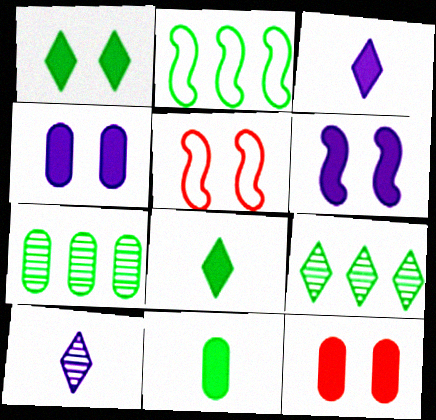[[1, 6, 12], 
[2, 10, 12], 
[3, 5, 7]]